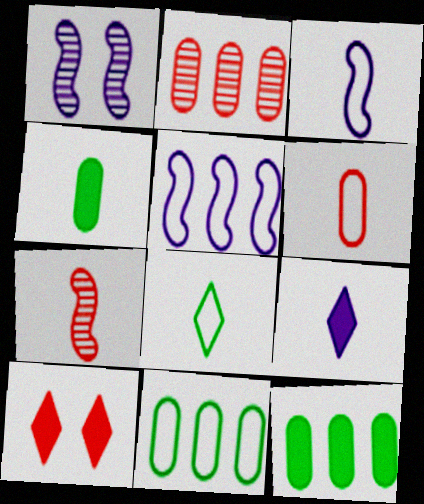[[3, 6, 8]]